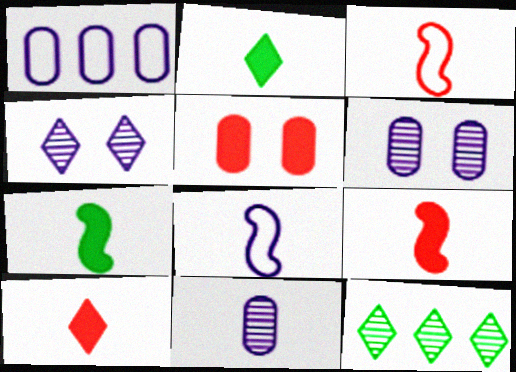[[2, 3, 11], 
[5, 8, 12]]